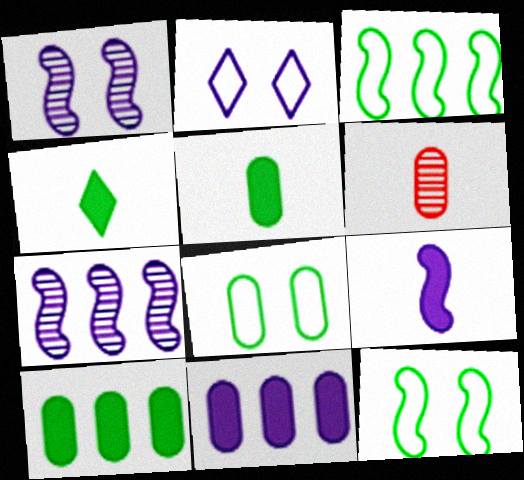[[6, 8, 11]]